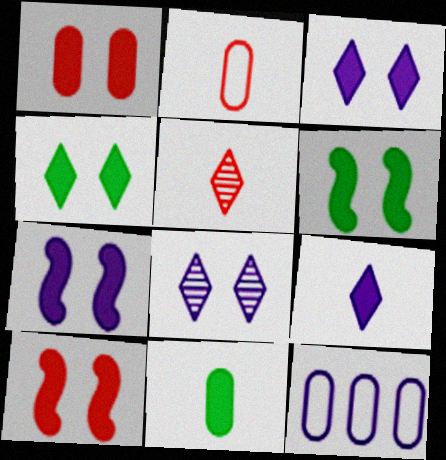[[1, 3, 6], 
[1, 4, 7], 
[5, 6, 12], 
[6, 7, 10]]